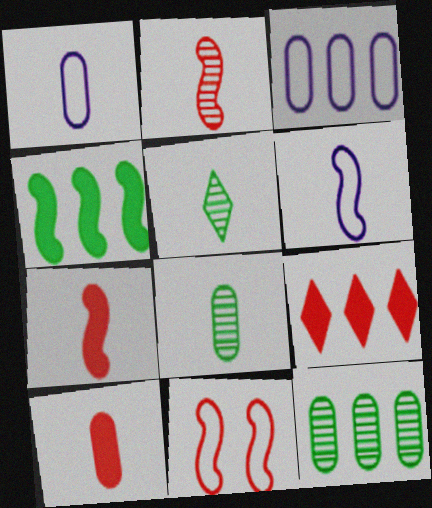[[1, 5, 7], 
[1, 8, 10], 
[5, 6, 10]]